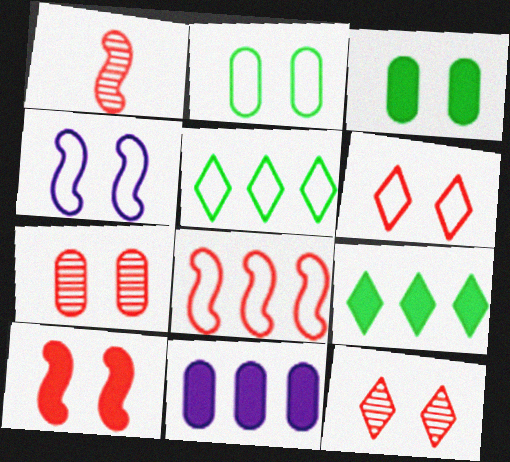[[1, 8, 10], 
[2, 4, 6], 
[3, 4, 12], 
[6, 7, 10]]